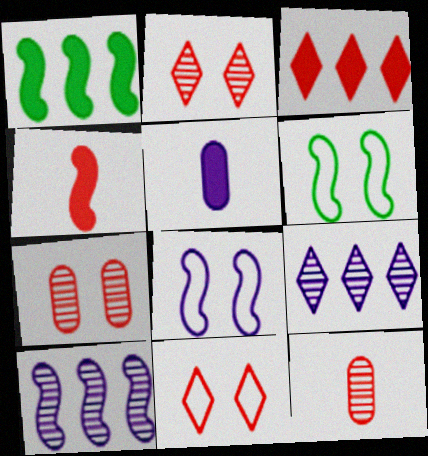[[4, 6, 10], 
[5, 8, 9]]